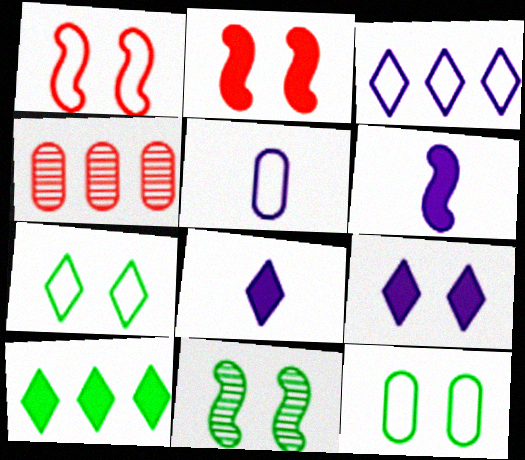[[4, 6, 7]]